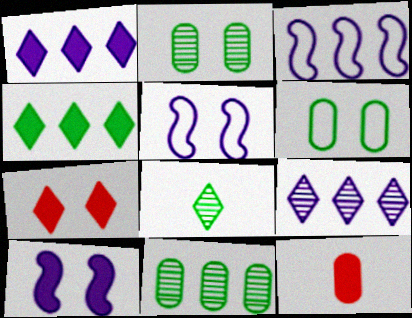[[2, 5, 7], 
[4, 10, 12]]